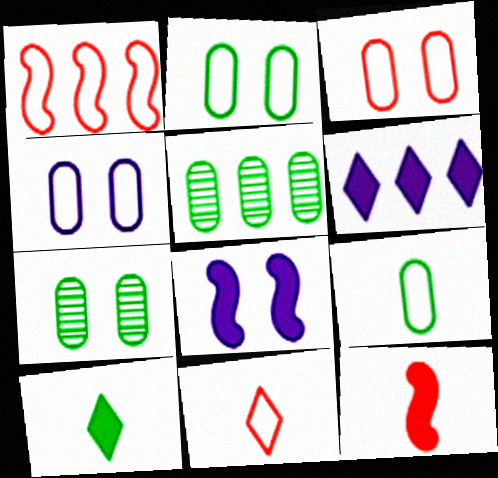[[1, 3, 11], 
[1, 5, 6], 
[2, 3, 4], 
[5, 8, 11]]